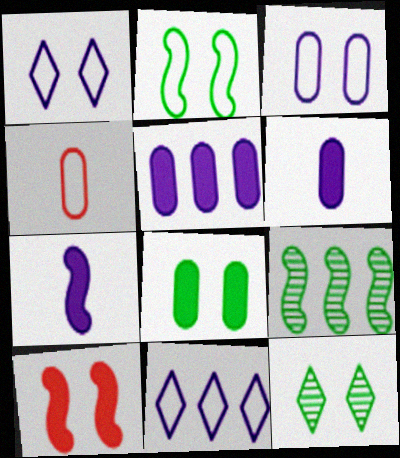[[2, 4, 11], 
[2, 8, 12], 
[3, 10, 12]]